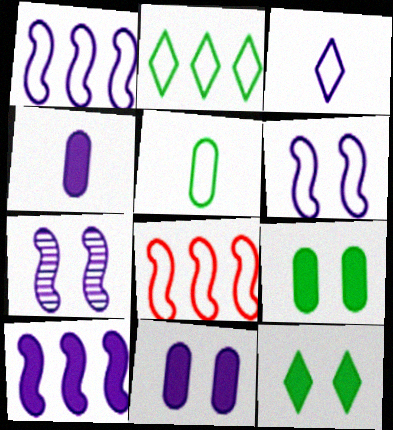[]